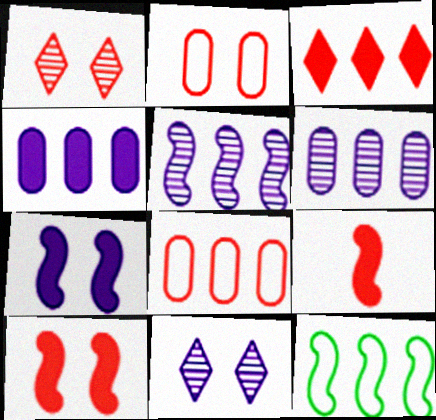[[1, 2, 10], 
[1, 8, 9], 
[3, 6, 12]]